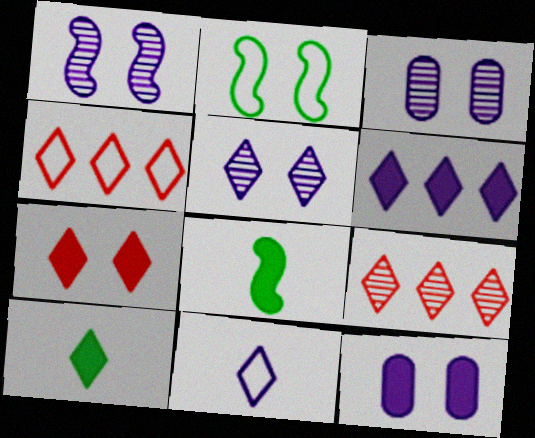[[1, 3, 5], 
[2, 3, 7], 
[3, 4, 8], 
[4, 5, 10], 
[5, 6, 11], 
[6, 7, 10]]